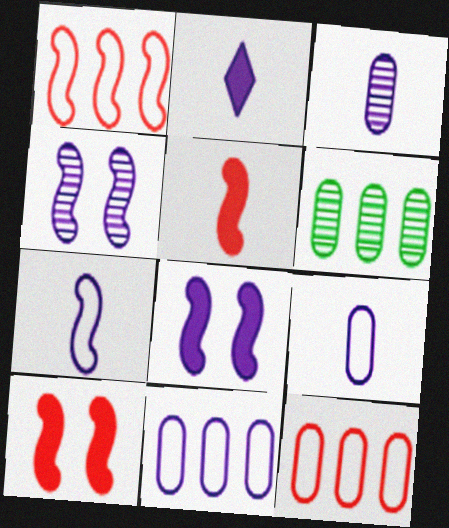[[2, 3, 7], 
[2, 4, 11]]